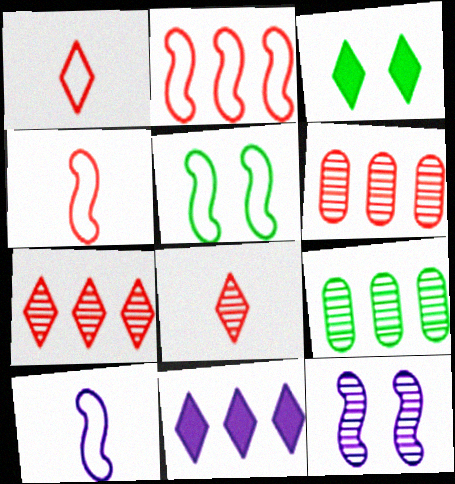[[2, 5, 10], 
[2, 9, 11], 
[3, 6, 10], 
[8, 9, 12]]